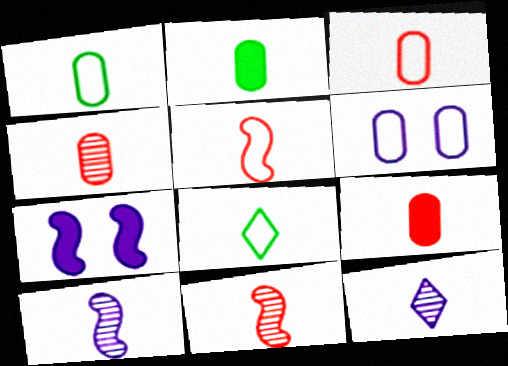[[2, 5, 12], 
[3, 4, 9], 
[8, 9, 10]]